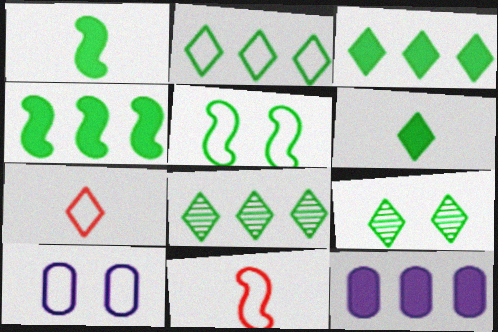[[2, 3, 8], 
[2, 6, 9], 
[2, 10, 11], 
[9, 11, 12]]